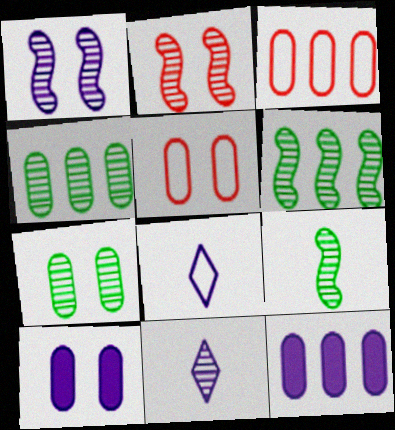[[1, 8, 12], 
[2, 4, 11], 
[3, 4, 12], 
[5, 7, 10]]